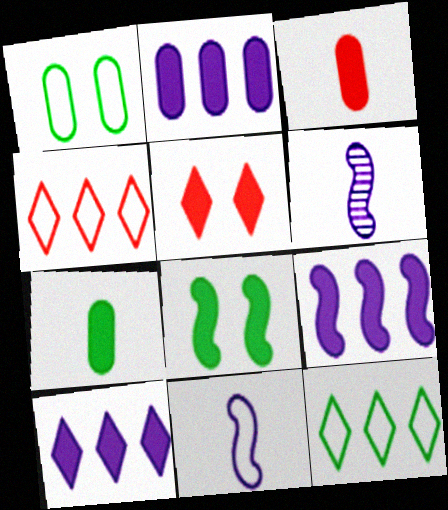[[1, 4, 11], 
[2, 9, 10], 
[3, 8, 10], 
[5, 7, 9]]